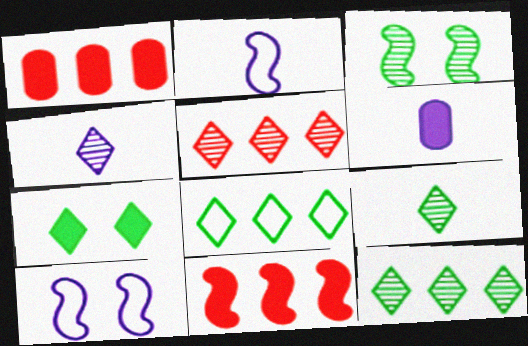[[1, 9, 10], 
[2, 3, 11], 
[2, 4, 6], 
[6, 7, 11], 
[7, 8, 9]]